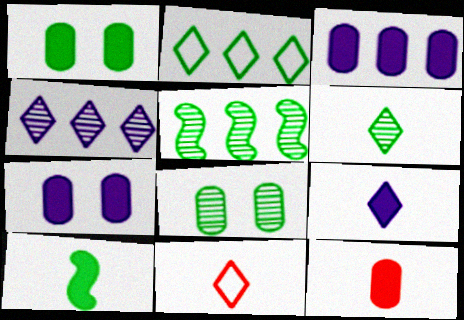[[1, 3, 12], 
[2, 8, 10], 
[5, 6, 8], 
[5, 7, 11], 
[6, 9, 11], 
[9, 10, 12]]